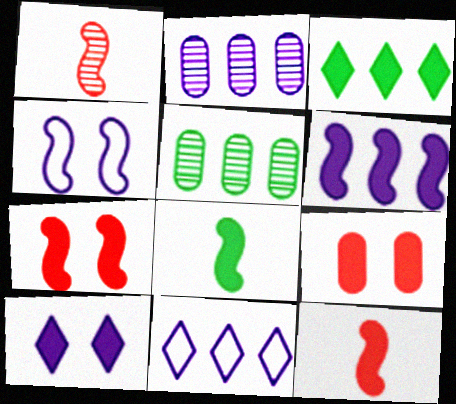[[2, 6, 11], 
[6, 7, 8]]